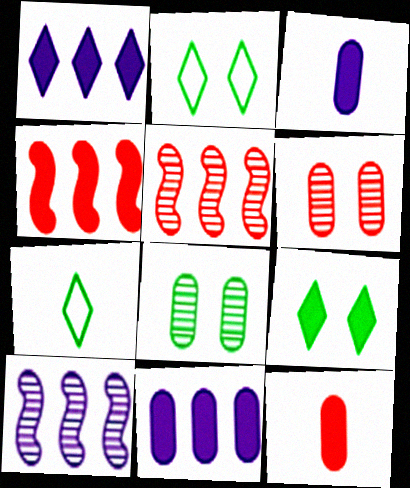[[2, 3, 5], 
[2, 10, 12], 
[3, 4, 9]]